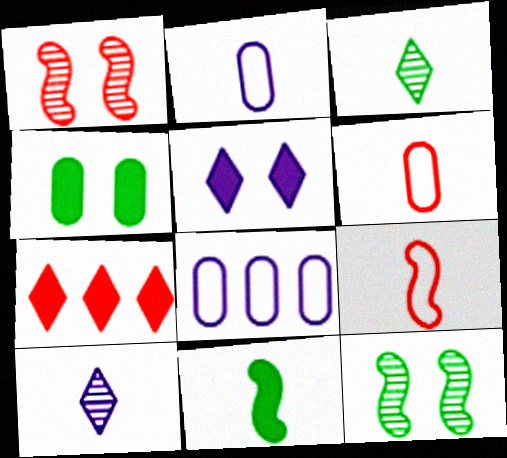[[1, 6, 7], 
[2, 7, 12], 
[6, 10, 11]]